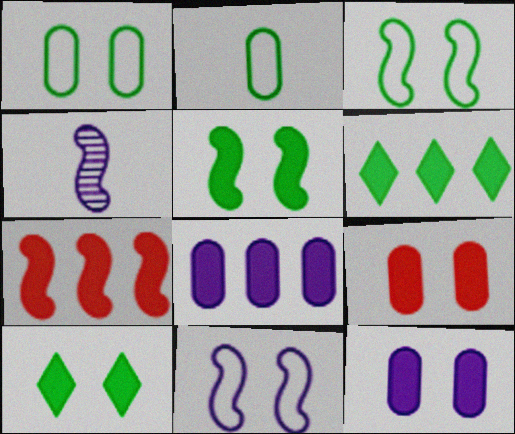[[3, 4, 7], 
[6, 7, 8]]